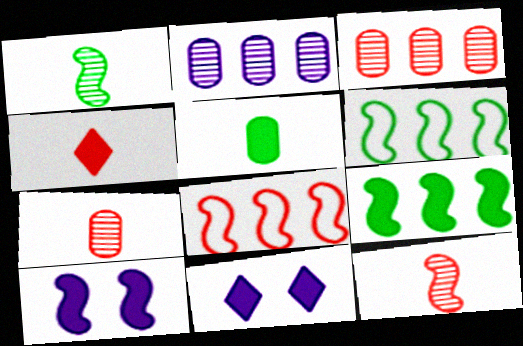[[1, 8, 10], 
[6, 7, 11], 
[6, 10, 12]]